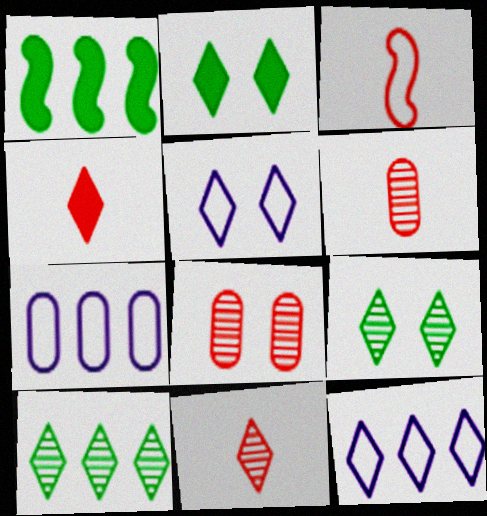[[1, 5, 6], 
[2, 11, 12], 
[3, 4, 6], 
[4, 5, 10], 
[4, 9, 12]]